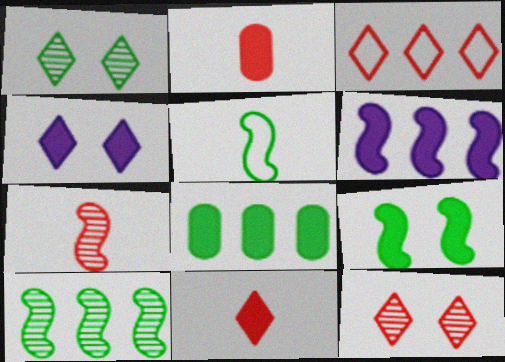[[1, 5, 8], 
[3, 11, 12], 
[5, 9, 10]]